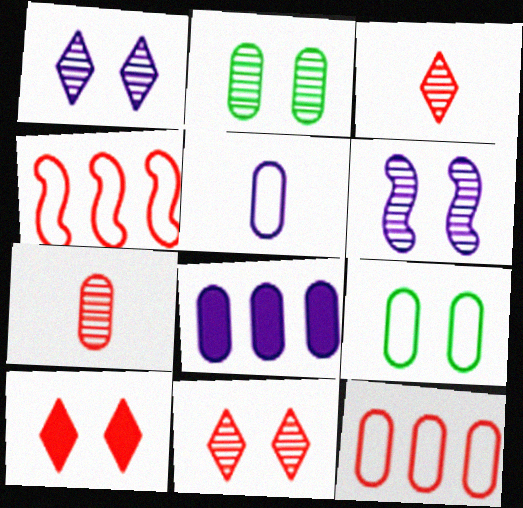[[2, 6, 11], 
[4, 7, 10], 
[5, 9, 12], 
[6, 9, 10], 
[7, 8, 9]]